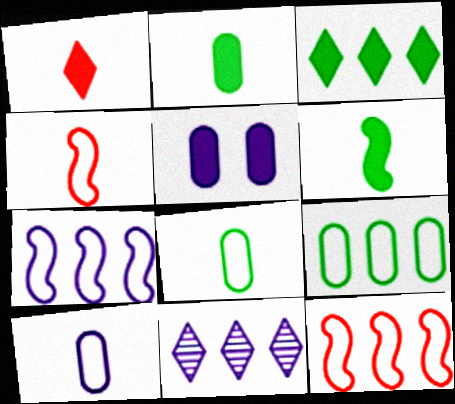[]